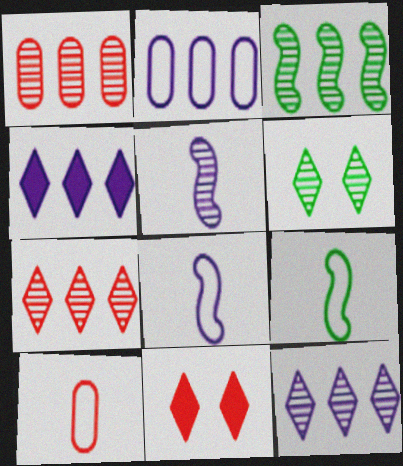[[1, 3, 12], 
[1, 5, 6]]